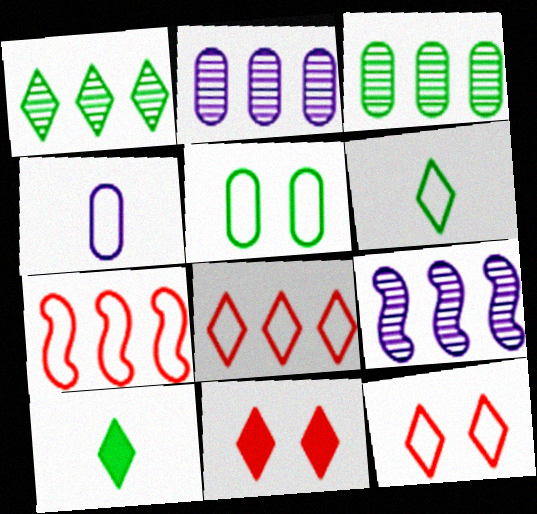[]